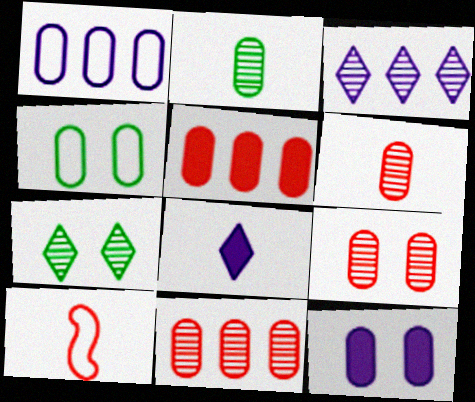[[2, 8, 10], 
[4, 9, 12], 
[6, 9, 11]]